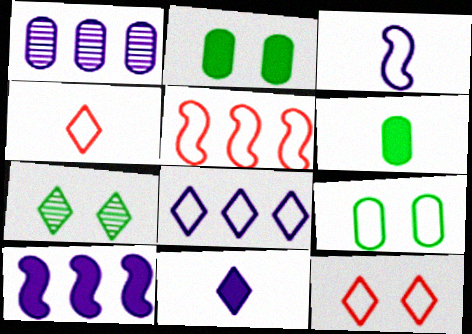[[1, 8, 10]]